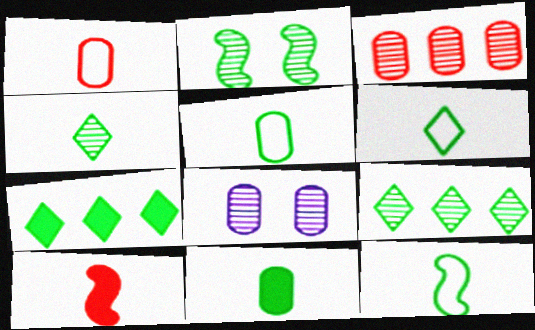[[2, 5, 7], 
[4, 11, 12], 
[5, 6, 12]]